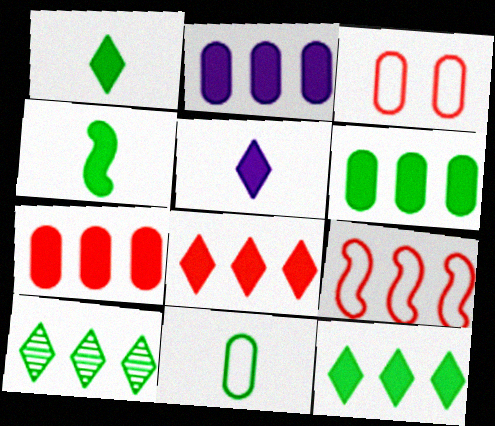[[2, 6, 7], 
[2, 9, 10]]